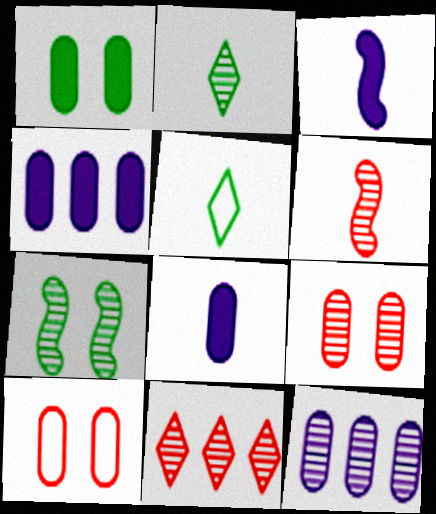[[5, 6, 8], 
[6, 9, 11]]